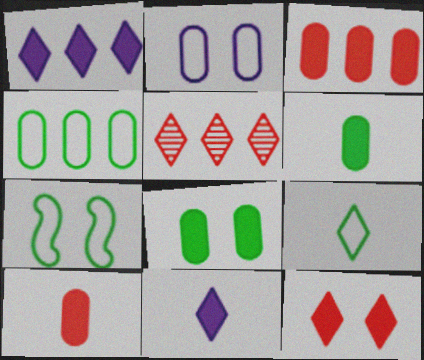[[4, 7, 9]]